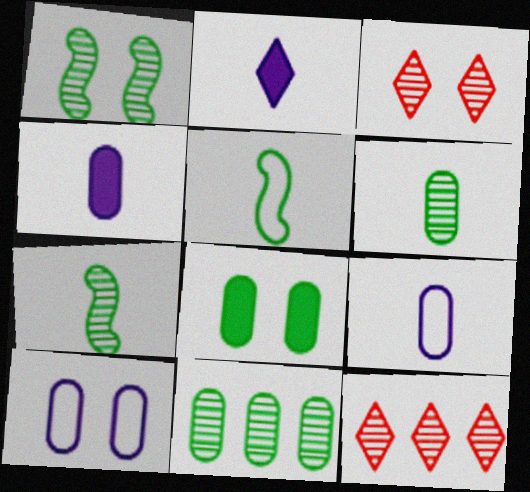[]